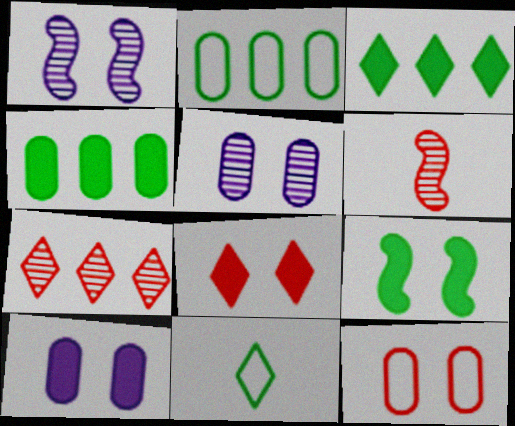[[8, 9, 10]]